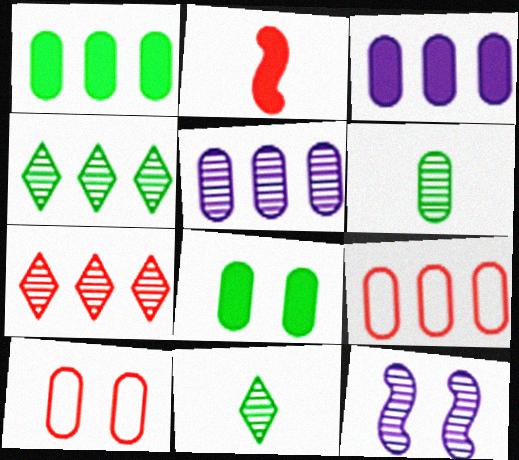[[1, 5, 9], 
[2, 7, 10], 
[3, 6, 10], 
[6, 7, 12]]